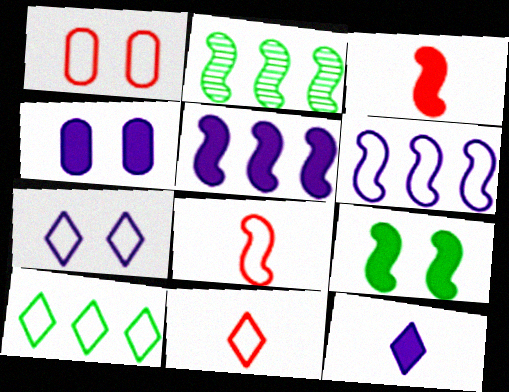[[1, 2, 12], 
[2, 4, 11], 
[3, 5, 9], 
[4, 5, 12], 
[7, 10, 11]]